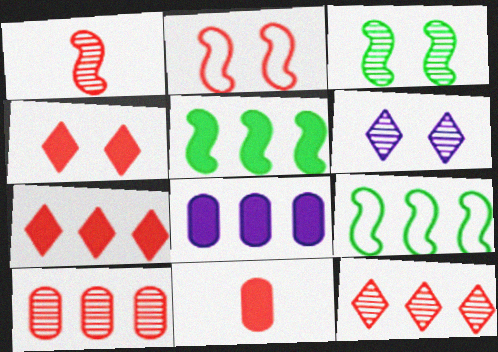[[2, 11, 12], 
[5, 7, 8], 
[6, 9, 11], 
[8, 9, 12]]